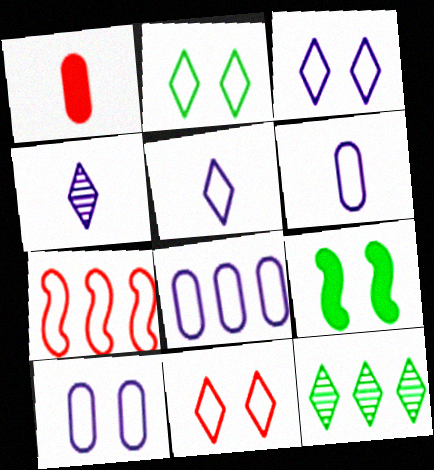[[2, 3, 11], 
[2, 6, 7], 
[6, 8, 10]]